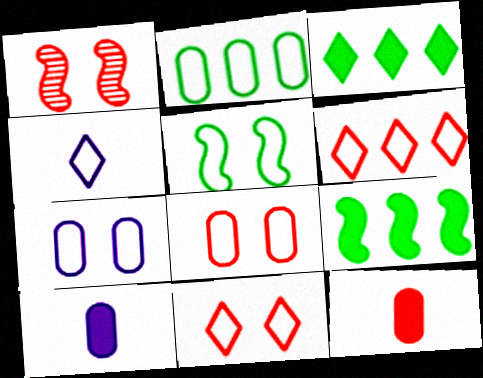[[1, 6, 12], 
[5, 7, 11]]